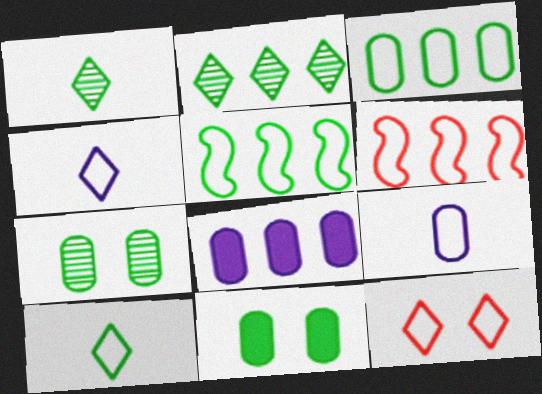[[1, 5, 11], 
[2, 6, 8], 
[5, 9, 12]]